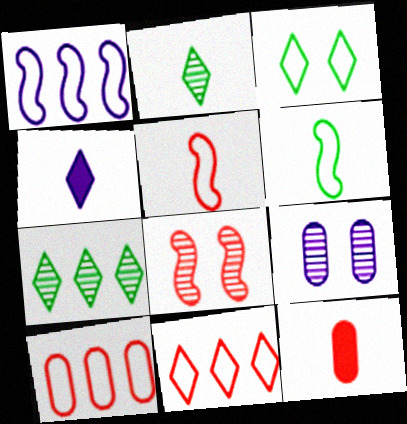[[1, 4, 9], 
[8, 11, 12]]